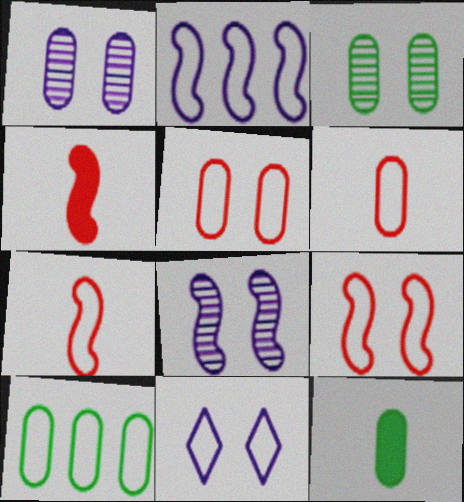[[3, 10, 12], 
[7, 10, 11]]